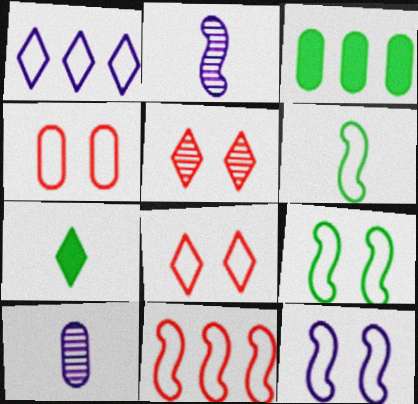[[1, 4, 6], 
[1, 5, 7], 
[2, 3, 8], 
[3, 4, 10], 
[6, 11, 12]]